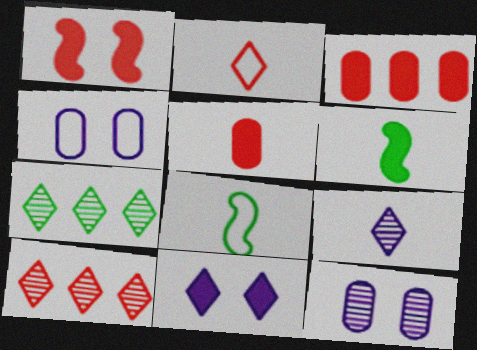[[2, 7, 11], 
[3, 6, 11], 
[4, 6, 10], 
[5, 8, 9]]